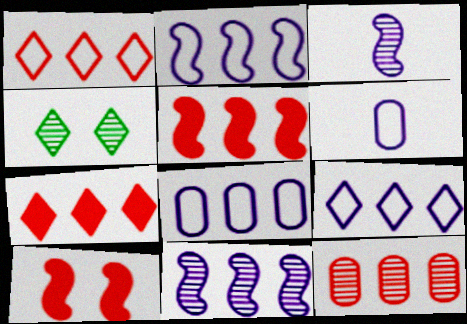[[1, 5, 12], 
[2, 8, 9], 
[3, 4, 12], 
[4, 5, 6]]